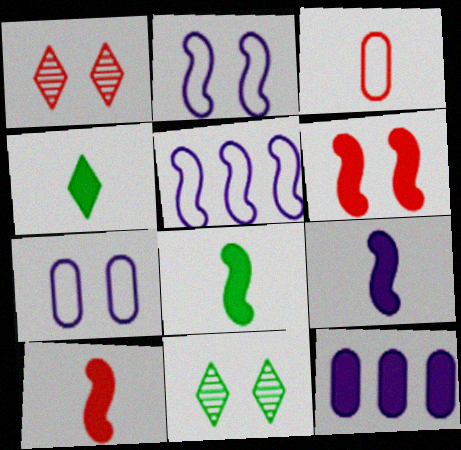[[4, 6, 12], 
[6, 7, 11], 
[8, 9, 10]]